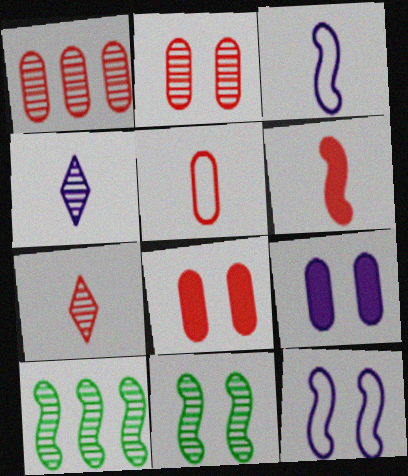[[1, 4, 11], 
[1, 5, 8], 
[2, 4, 10], 
[5, 6, 7], 
[6, 10, 12]]